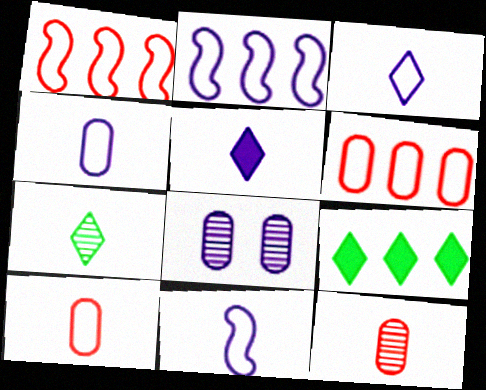[[2, 5, 8], 
[3, 4, 11]]